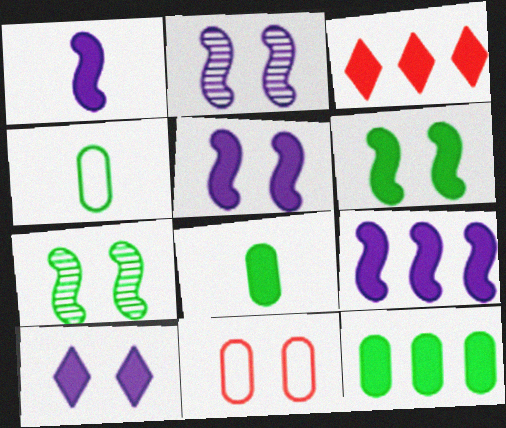[[1, 5, 9], 
[2, 3, 4], 
[3, 5, 8], 
[3, 9, 12], 
[7, 10, 11]]